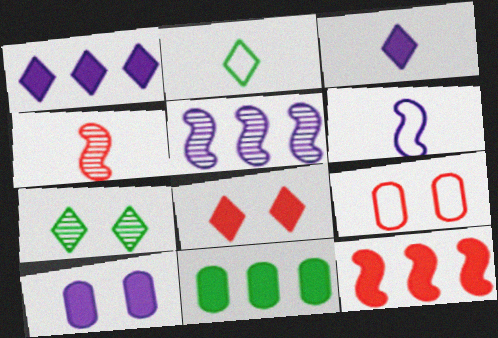[[1, 11, 12]]